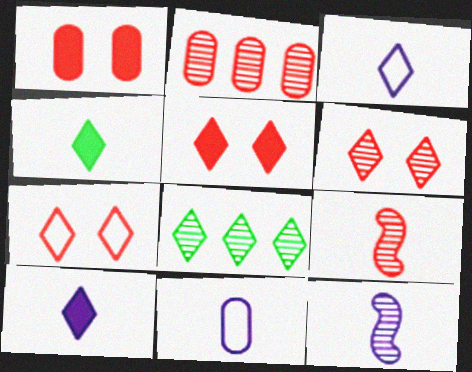[[2, 6, 9], 
[3, 5, 8], 
[4, 9, 11], 
[5, 6, 7], 
[7, 8, 10], 
[10, 11, 12]]